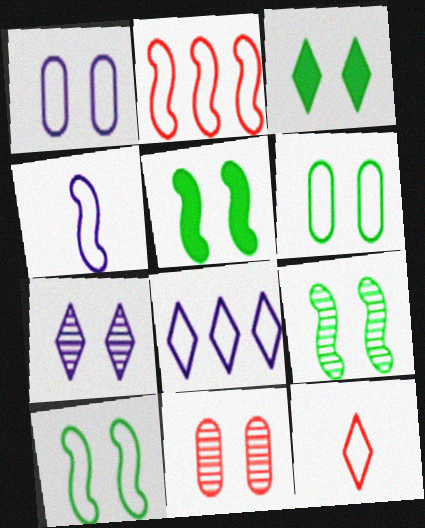[[1, 4, 8], 
[2, 4, 10], 
[3, 6, 9], 
[5, 9, 10], 
[7, 9, 11]]